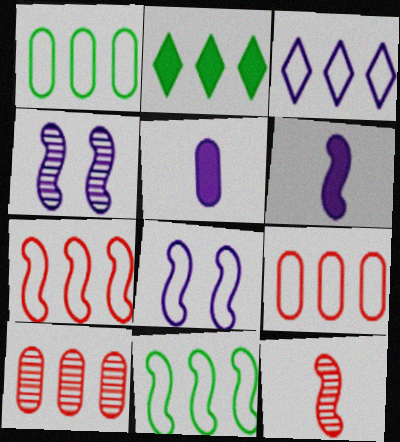[[1, 3, 7], 
[3, 4, 5], 
[3, 9, 11]]